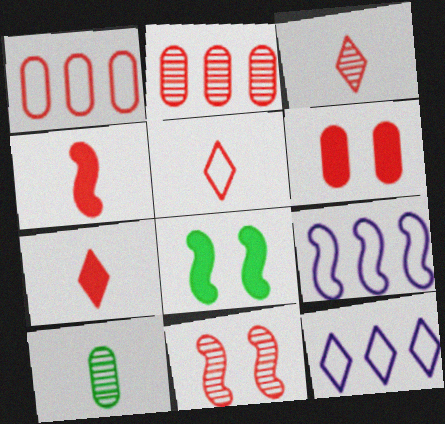[[1, 7, 11], 
[2, 3, 11], 
[3, 5, 7]]